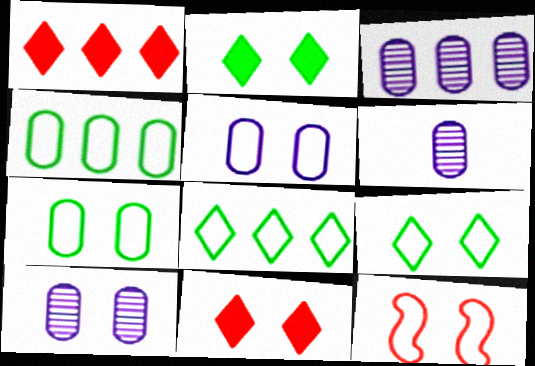[[2, 10, 12], 
[3, 6, 10], 
[5, 9, 12]]